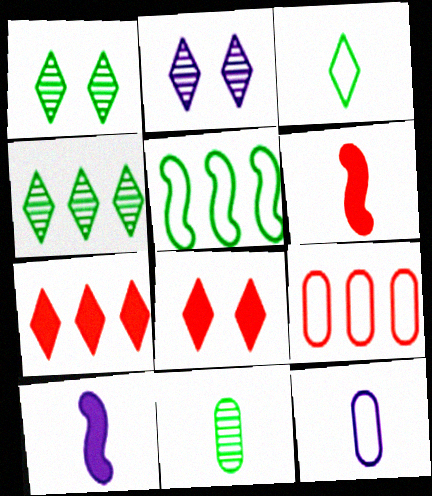[[1, 9, 10], 
[2, 3, 7]]